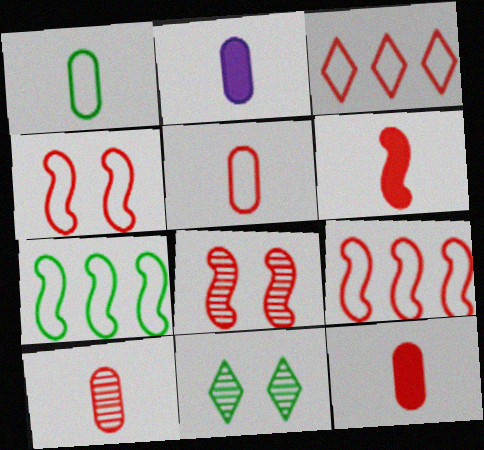[[1, 2, 10], 
[2, 9, 11], 
[3, 4, 5], 
[3, 8, 12], 
[5, 10, 12], 
[6, 8, 9]]